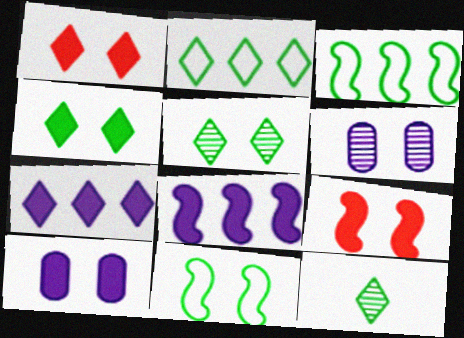[[1, 6, 11], 
[2, 4, 12], 
[4, 9, 10]]